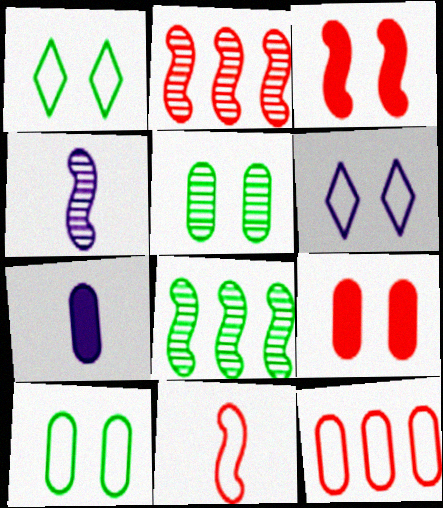[[1, 2, 7], 
[2, 3, 11], 
[3, 5, 6], 
[5, 7, 12]]